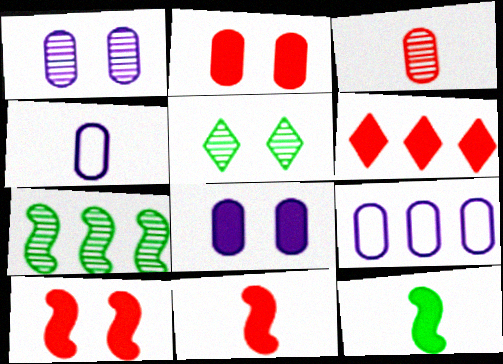[[2, 6, 11], 
[5, 9, 11], 
[6, 7, 9], 
[6, 8, 12]]